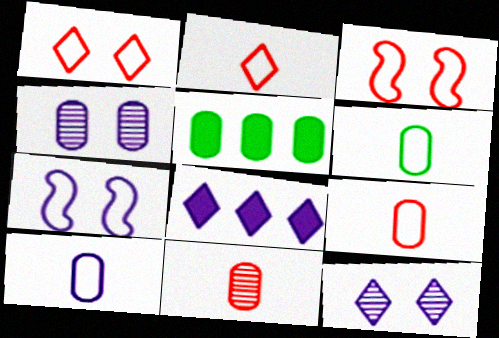[[4, 5, 9], 
[6, 9, 10]]